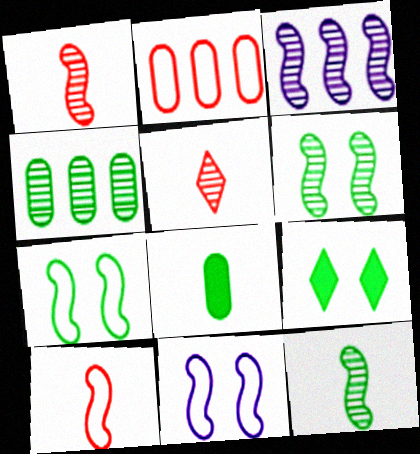[[1, 3, 6]]